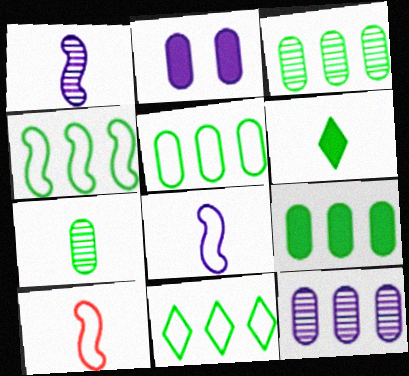[[3, 5, 9], 
[4, 5, 11]]